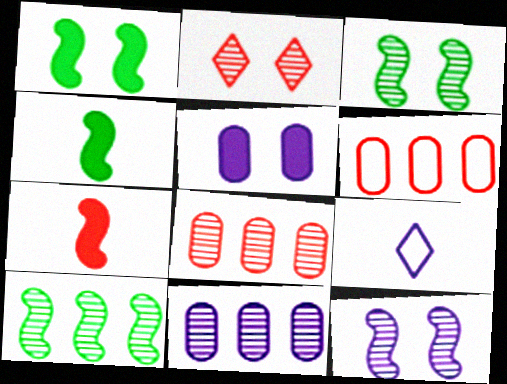[[1, 8, 9], 
[2, 6, 7]]